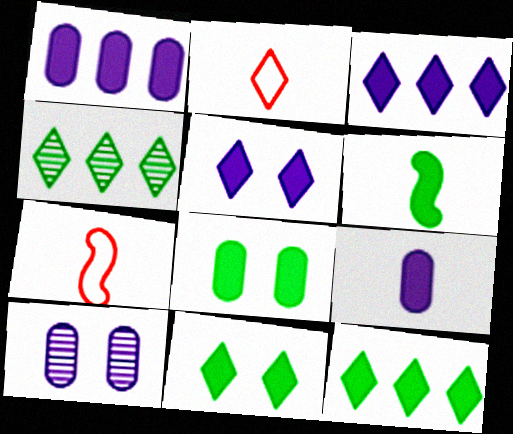[[2, 4, 5], 
[6, 8, 12], 
[7, 10, 12]]